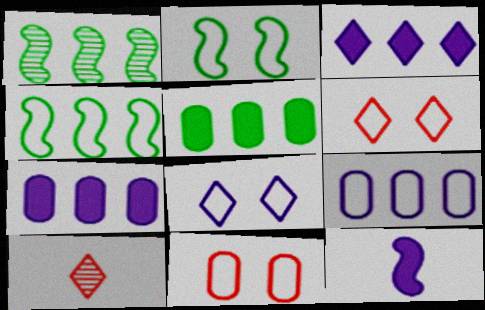[[2, 7, 10], 
[2, 8, 11]]